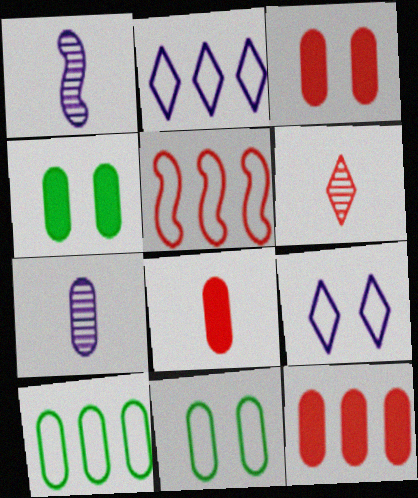[[2, 5, 10], 
[3, 5, 6], 
[3, 7, 10], 
[3, 8, 12], 
[7, 11, 12]]